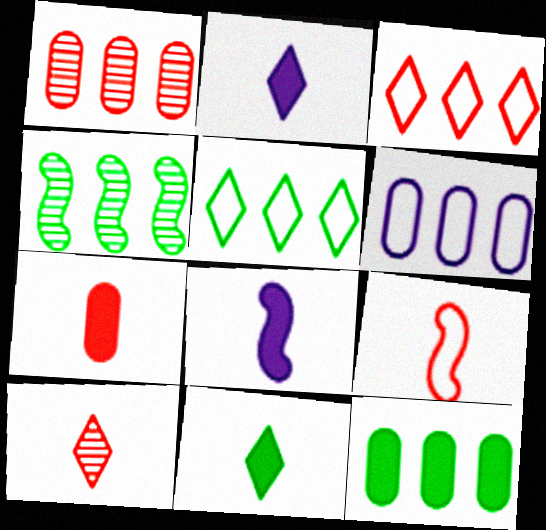[[1, 6, 12], 
[4, 5, 12], 
[7, 8, 11], 
[7, 9, 10]]